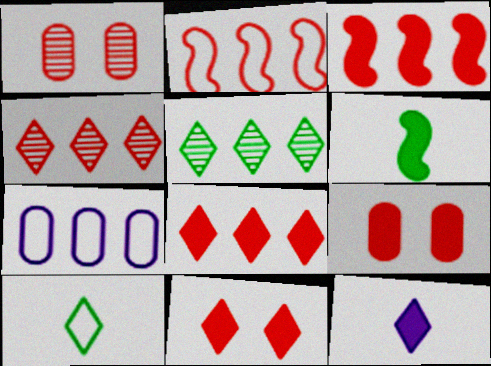[[3, 5, 7]]